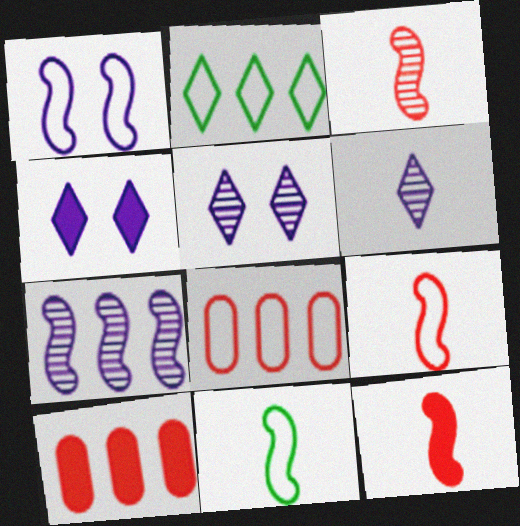[[2, 7, 10], 
[3, 9, 12], 
[5, 10, 11]]